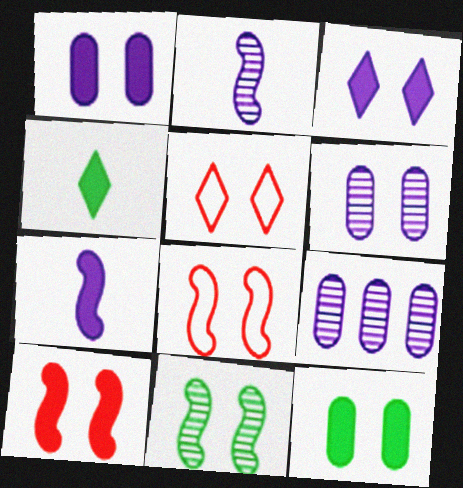[[1, 5, 11], 
[3, 10, 12], 
[4, 8, 9]]